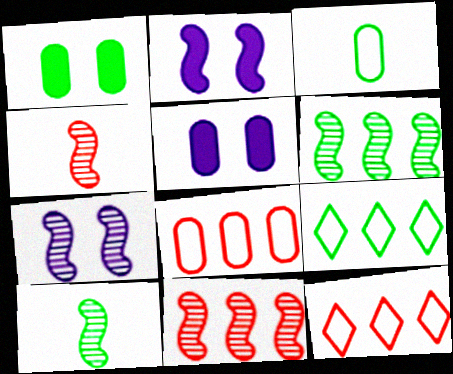[[1, 9, 10], 
[4, 5, 9], 
[4, 6, 7], 
[5, 10, 12], 
[7, 10, 11]]